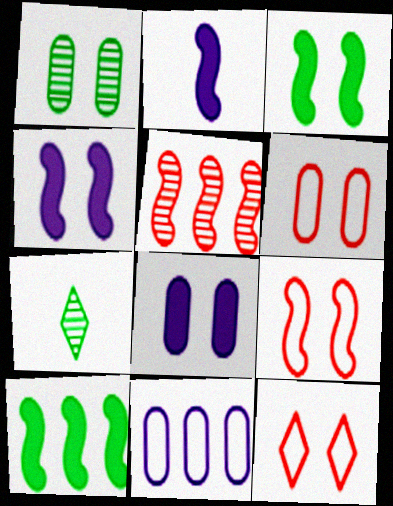[[1, 4, 12], 
[1, 6, 8], 
[6, 9, 12]]